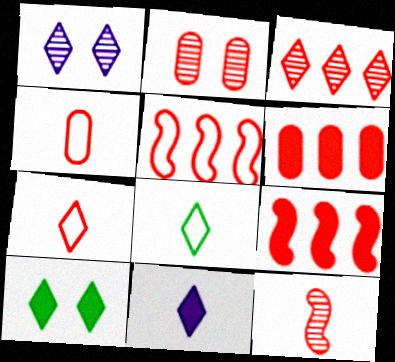[[2, 3, 12], 
[2, 4, 6], 
[2, 7, 9], 
[3, 5, 6]]